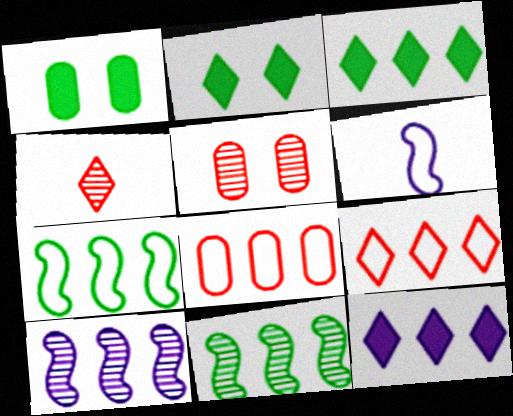[[3, 5, 6], 
[3, 8, 10], 
[8, 11, 12]]